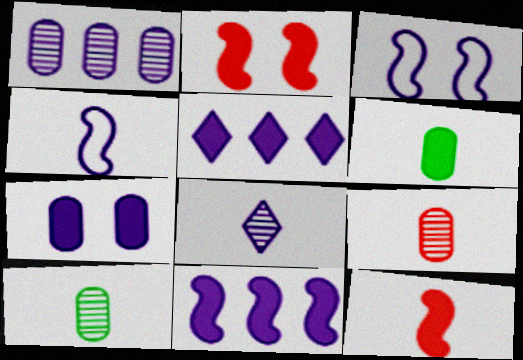[[2, 5, 6]]